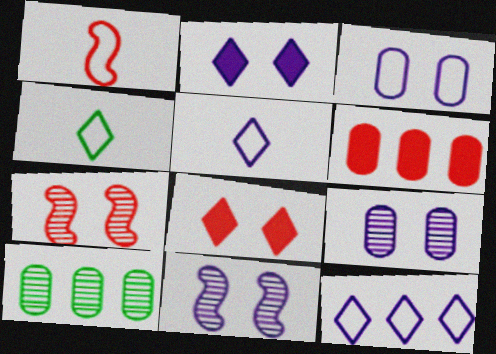[[1, 2, 10], 
[2, 3, 11], 
[4, 6, 11]]